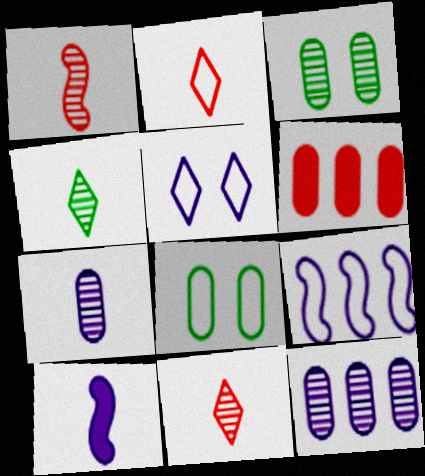[[1, 4, 7], 
[2, 8, 9], 
[5, 10, 12], 
[6, 7, 8]]